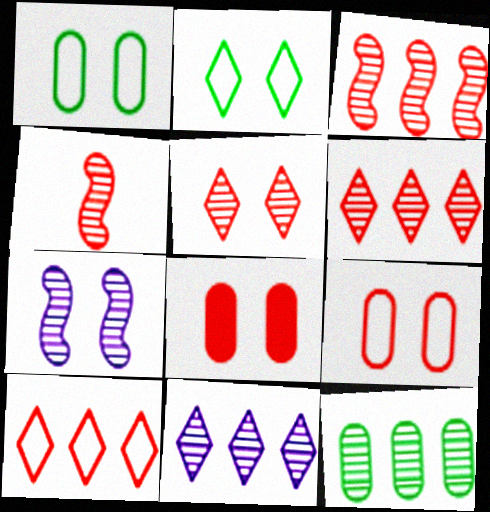[[2, 7, 8], 
[3, 11, 12], 
[4, 8, 10]]